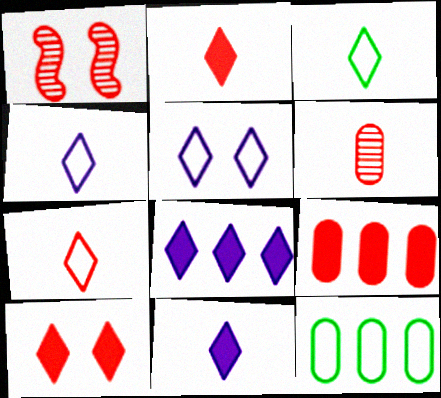[[1, 7, 9], 
[1, 11, 12], 
[3, 4, 7]]